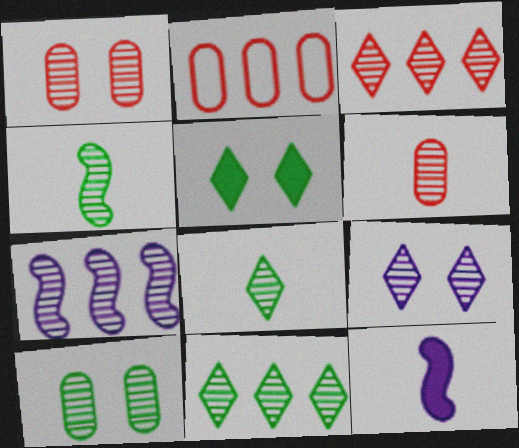[[1, 7, 8], 
[3, 8, 9], 
[4, 10, 11]]